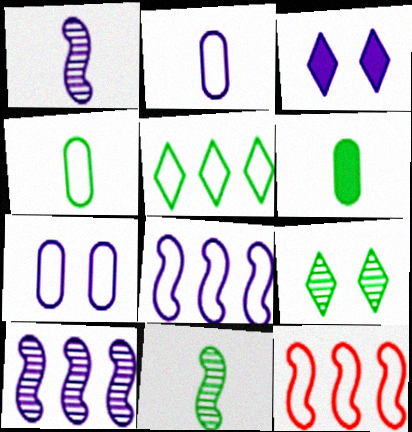[[2, 3, 10]]